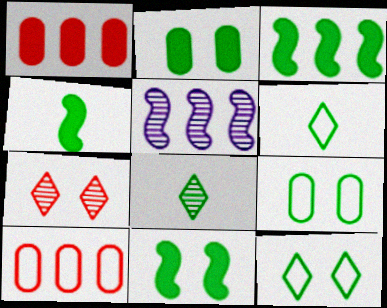[[3, 4, 11], 
[3, 8, 9]]